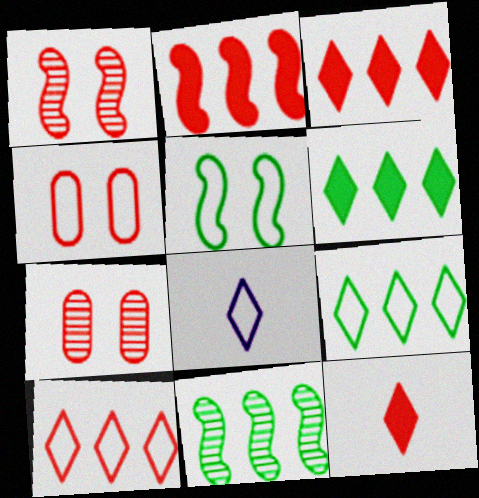[]